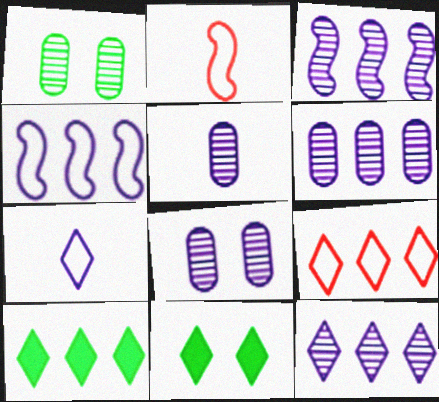[[2, 6, 11], 
[2, 8, 10], 
[3, 6, 12], 
[5, 6, 8], 
[9, 10, 12]]